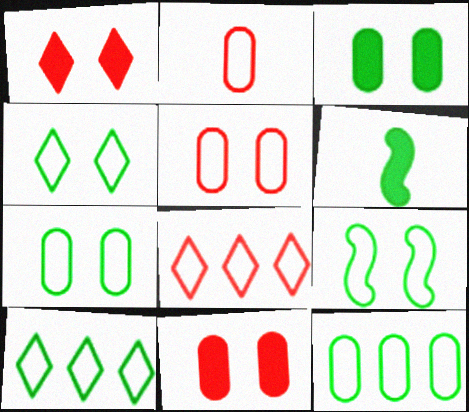[[4, 7, 9]]